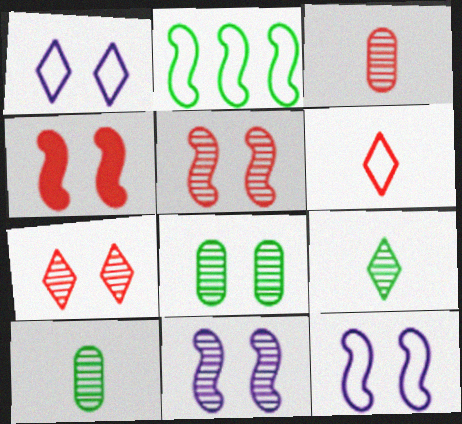[[1, 4, 8], 
[7, 8, 11]]